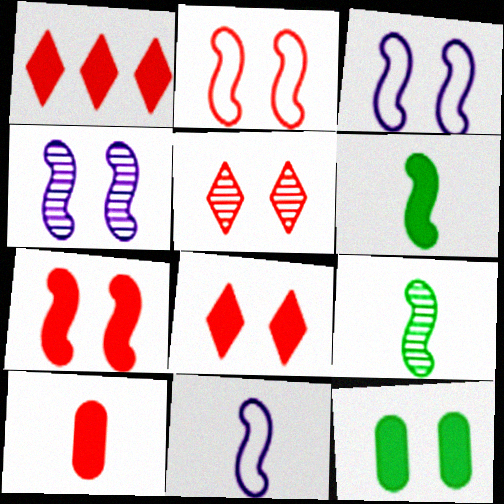[[1, 7, 10], 
[3, 5, 12]]